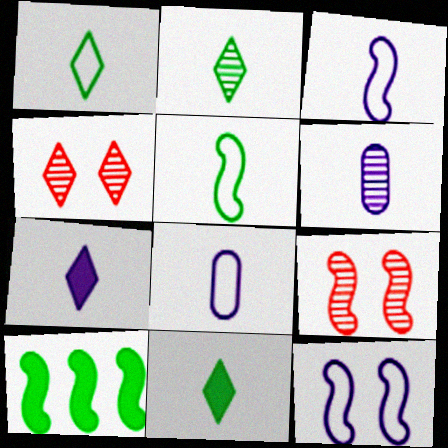[[1, 2, 11], 
[3, 6, 7], 
[3, 9, 10], 
[4, 8, 10]]